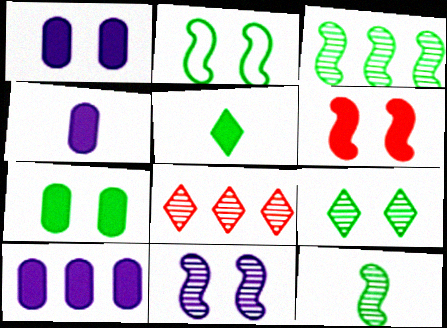[[1, 4, 10], 
[2, 4, 8], 
[2, 6, 11], 
[2, 7, 9], 
[5, 6, 10]]